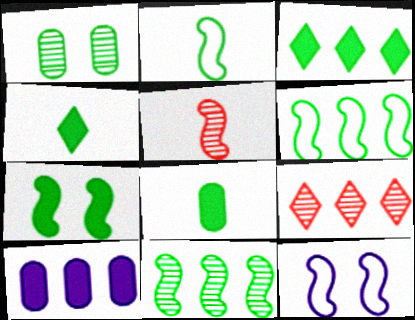[[1, 2, 3], 
[1, 4, 6], 
[2, 7, 11], 
[3, 7, 8], 
[6, 9, 10], 
[8, 9, 12]]